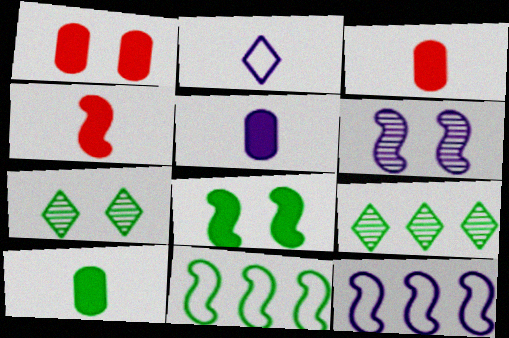[[3, 5, 10], 
[3, 7, 12], 
[4, 6, 11], 
[7, 10, 11]]